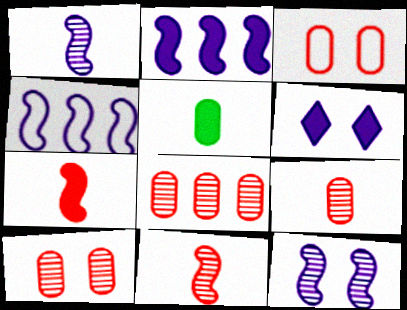[[8, 9, 10]]